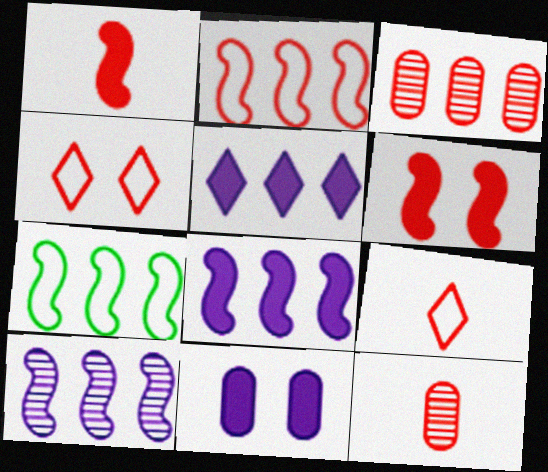[[1, 3, 4], 
[1, 9, 12], 
[3, 5, 7], 
[3, 6, 9]]